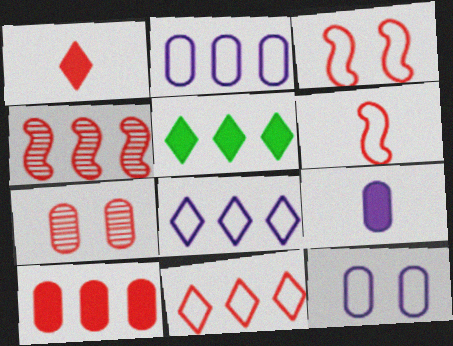[[2, 4, 5], 
[4, 10, 11]]